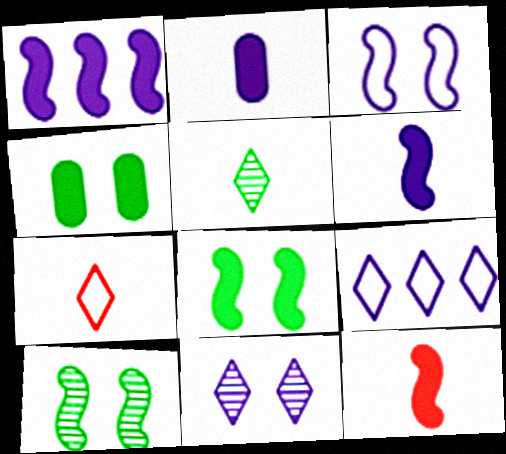[[1, 8, 12]]